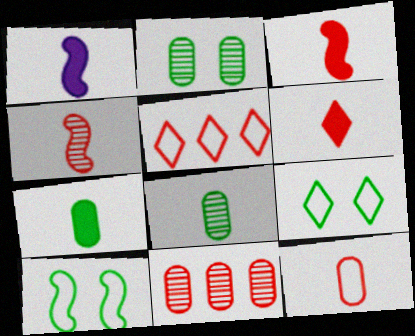[[1, 2, 5], 
[1, 6, 7], 
[1, 9, 11], 
[4, 6, 12]]